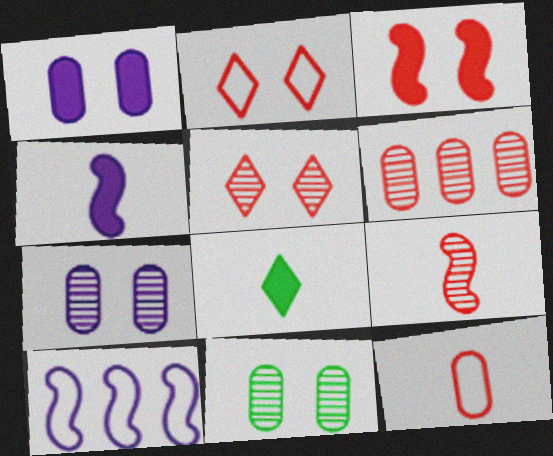[[5, 6, 9]]